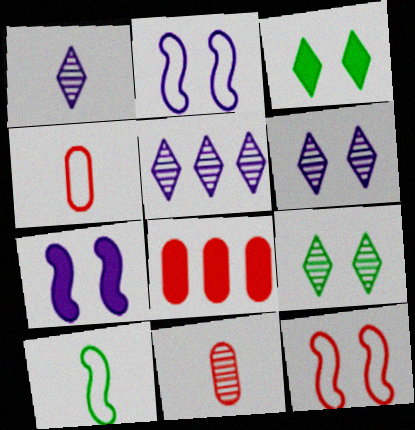[[1, 5, 6], 
[6, 8, 10]]